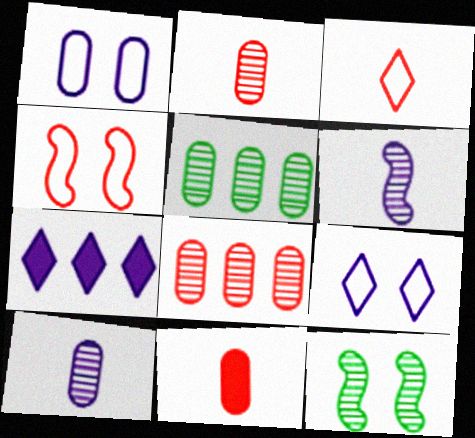[[1, 5, 11], 
[1, 6, 7]]